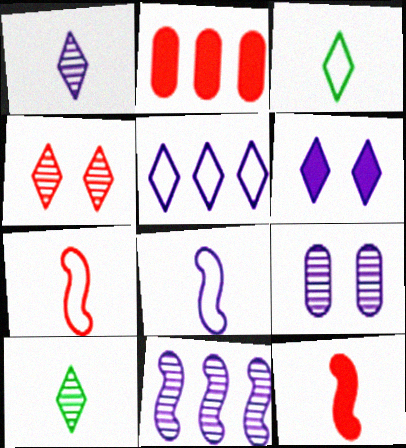[[1, 5, 6], 
[1, 9, 11], 
[2, 4, 7]]